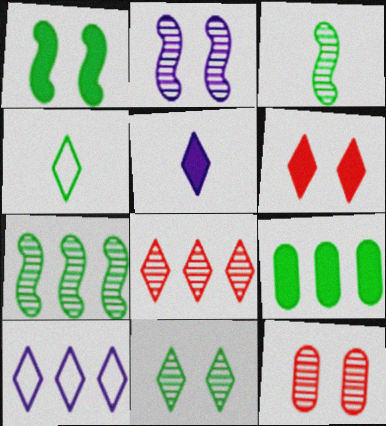[[2, 11, 12]]